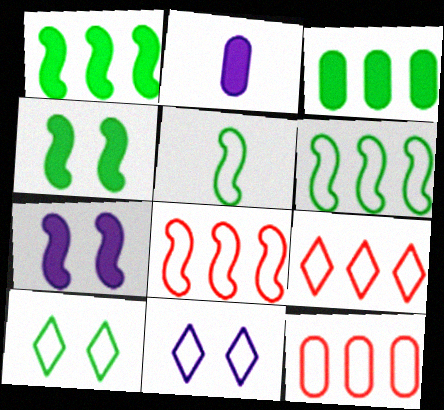[[5, 11, 12], 
[8, 9, 12]]